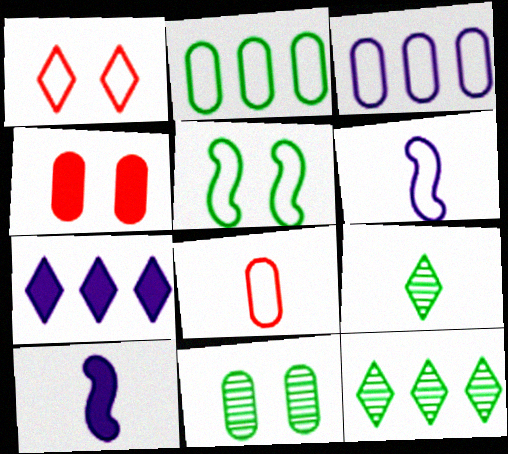[[1, 2, 6], 
[1, 7, 9], 
[4, 6, 12], 
[8, 9, 10]]